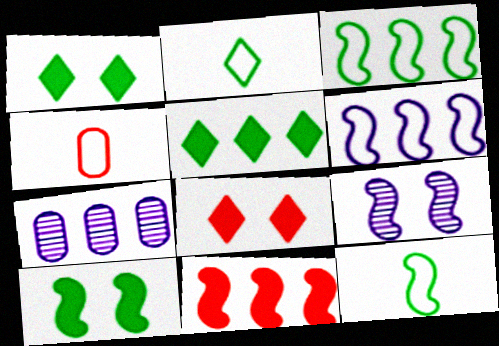[[4, 5, 9], 
[7, 8, 12], 
[9, 11, 12]]